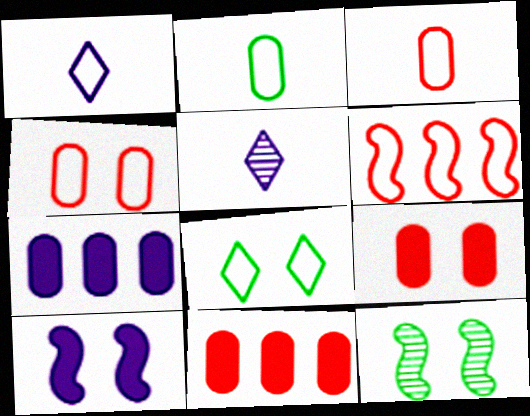[[1, 11, 12]]